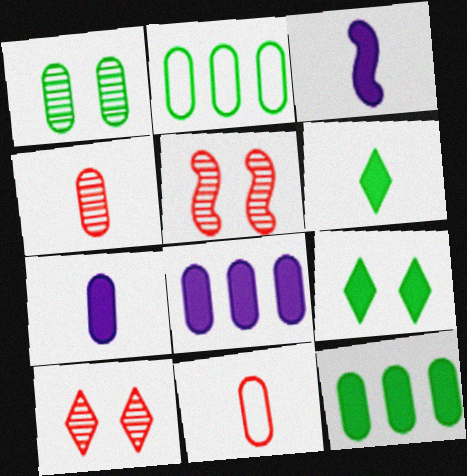[[1, 8, 11], 
[2, 3, 10]]